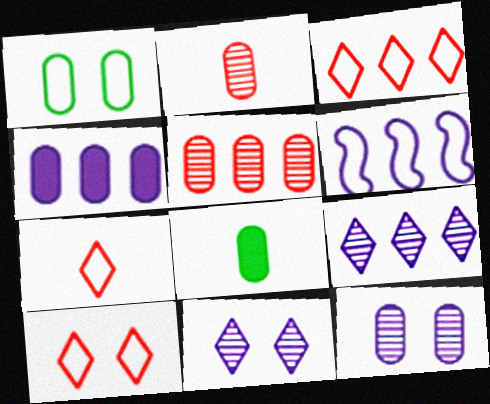[[1, 2, 4], 
[1, 6, 7], 
[3, 7, 10], 
[4, 6, 9]]